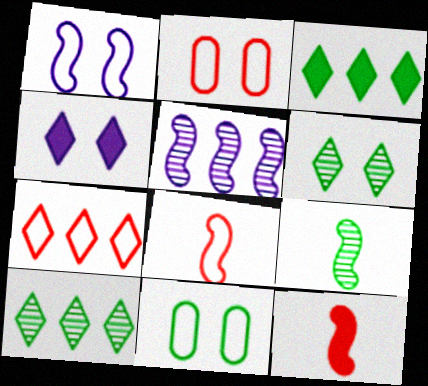[[2, 7, 8], 
[3, 9, 11]]